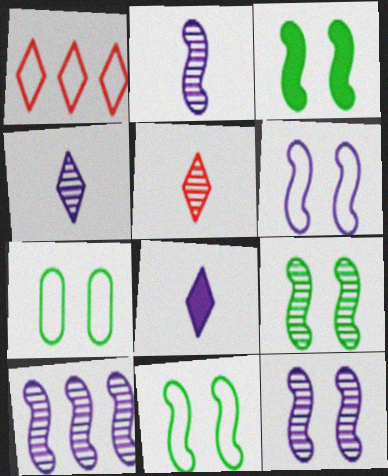[[2, 10, 12], 
[3, 9, 11]]